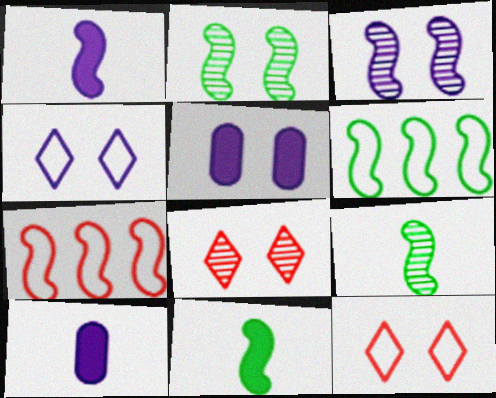[[1, 2, 7], 
[2, 5, 12], 
[2, 6, 11], 
[3, 4, 5], 
[3, 7, 11], 
[6, 8, 10]]